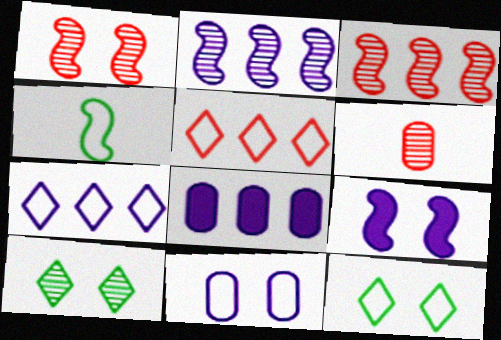[[2, 6, 10], 
[2, 7, 8], 
[3, 4, 9], 
[4, 5, 11]]